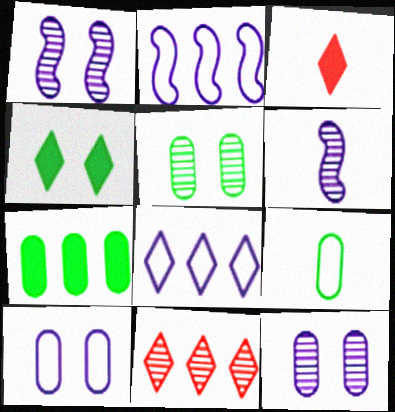[[2, 3, 5], 
[2, 7, 11], 
[3, 6, 9], 
[5, 6, 11], 
[5, 7, 9]]